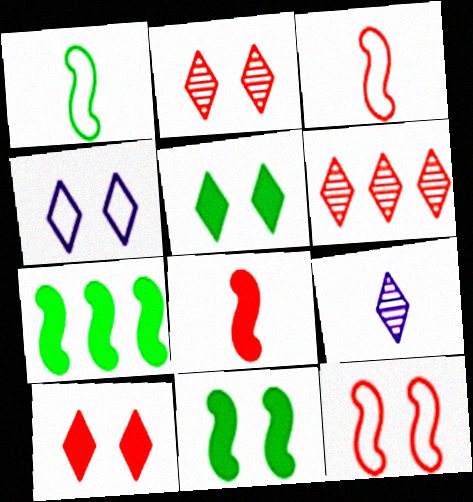[[2, 4, 5]]